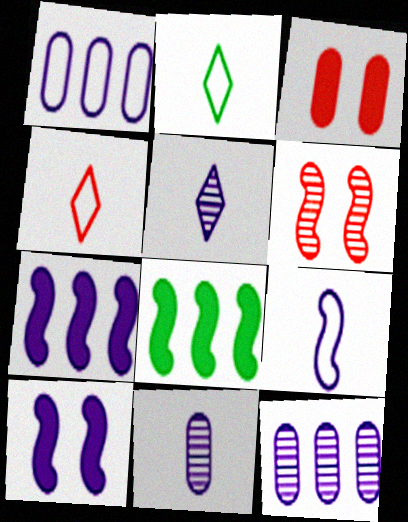[[1, 5, 10], 
[6, 8, 9]]